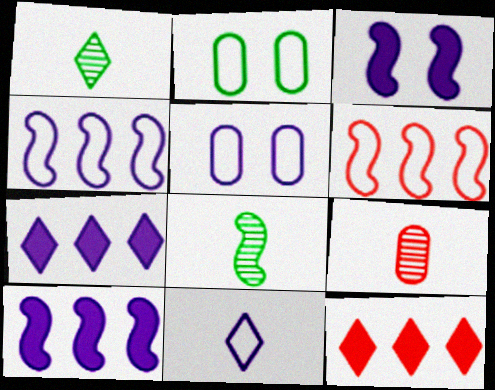[[2, 6, 11], 
[3, 6, 8], 
[4, 5, 11], 
[5, 8, 12]]